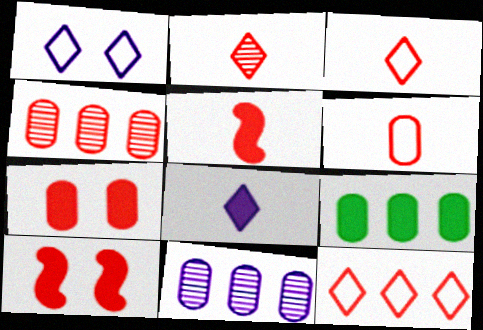[[2, 5, 6], 
[3, 4, 10], 
[4, 6, 7], 
[8, 9, 10]]